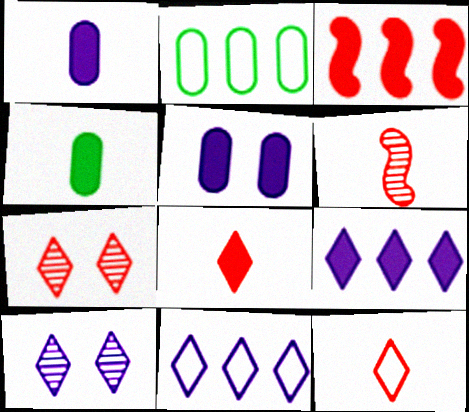[]